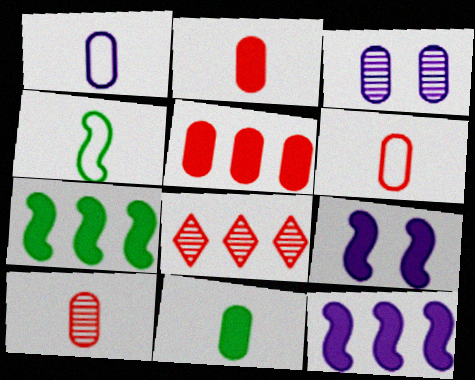[[1, 10, 11], 
[2, 6, 10]]